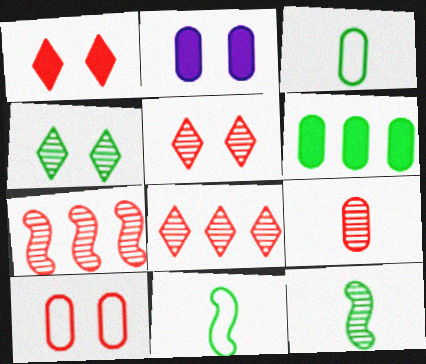[[2, 8, 11], 
[4, 6, 11], 
[5, 7, 9]]